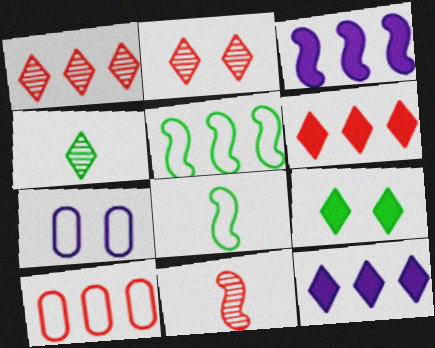[]